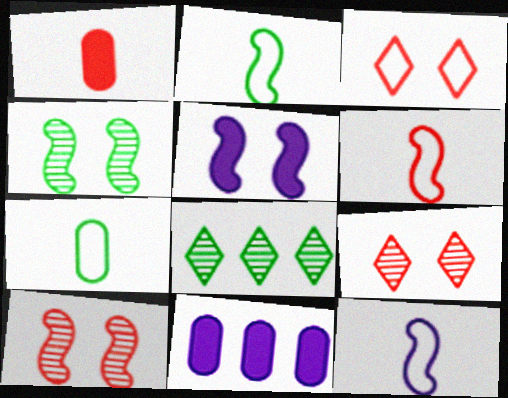[[2, 6, 12], 
[2, 9, 11]]